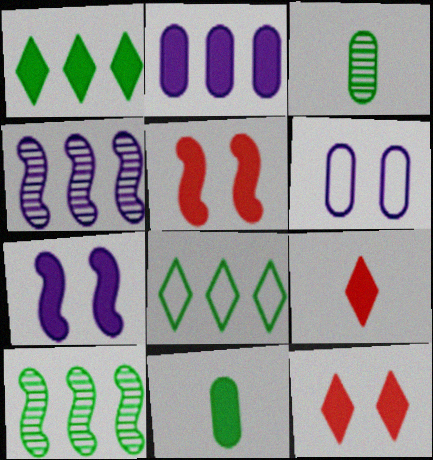[[6, 9, 10]]